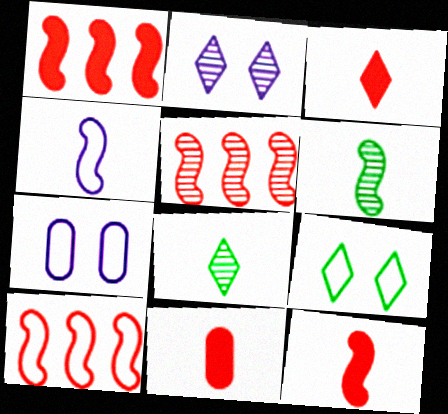[[1, 5, 10], 
[1, 7, 8], 
[3, 11, 12], 
[4, 6, 12], 
[4, 8, 11]]